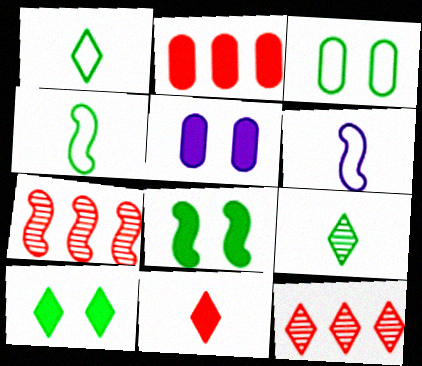[[1, 5, 7], 
[4, 5, 12], 
[6, 7, 8]]